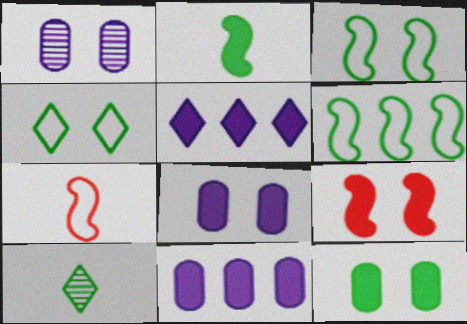[[1, 4, 9], 
[6, 10, 12]]